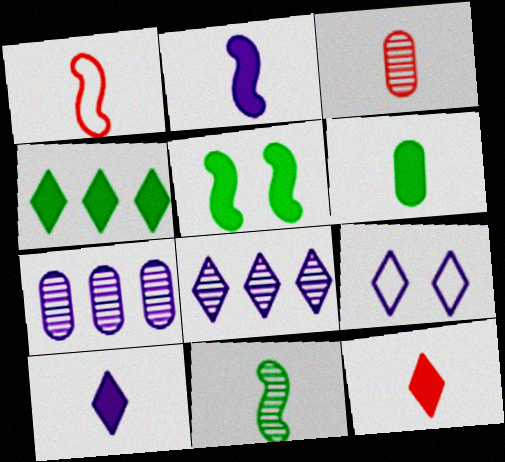[[1, 2, 11], 
[1, 3, 12], 
[2, 6, 12], 
[2, 7, 9], 
[4, 5, 6], 
[8, 9, 10]]